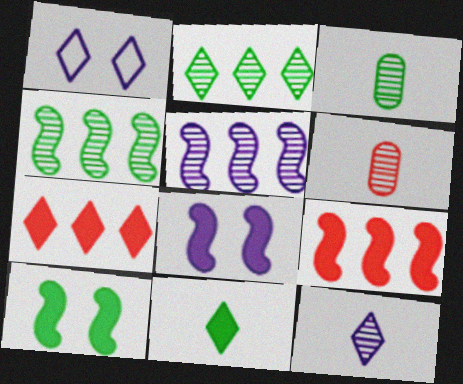[[1, 3, 9]]